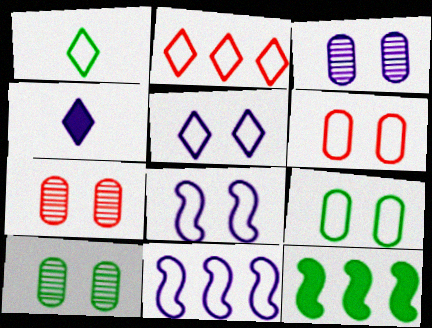[[1, 2, 5], 
[1, 6, 11], 
[1, 10, 12], 
[3, 4, 11], 
[3, 7, 10]]